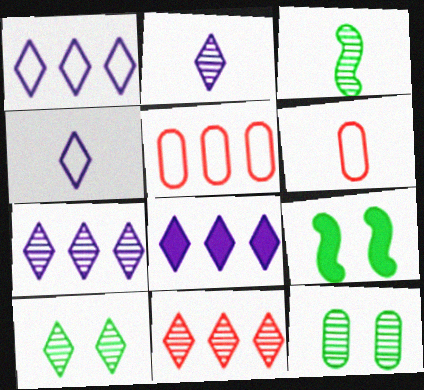[[1, 7, 8], 
[2, 5, 9], 
[2, 10, 11], 
[6, 7, 9]]